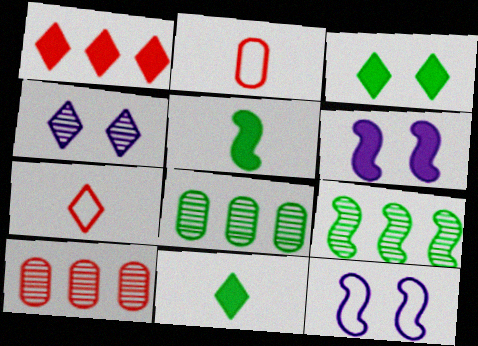[[6, 7, 8], 
[10, 11, 12]]